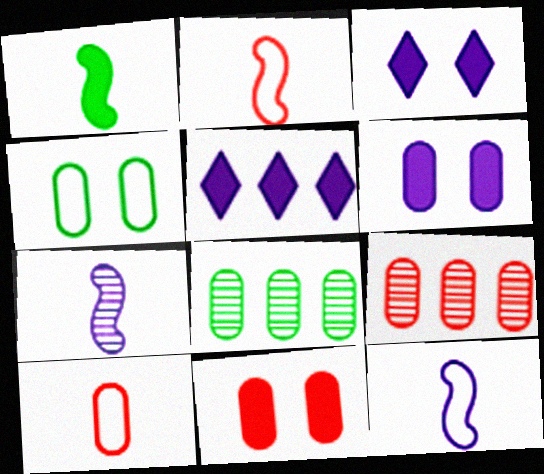[[1, 2, 7], 
[1, 5, 11], 
[2, 3, 8], 
[6, 8, 10], 
[9, 10, 11]]